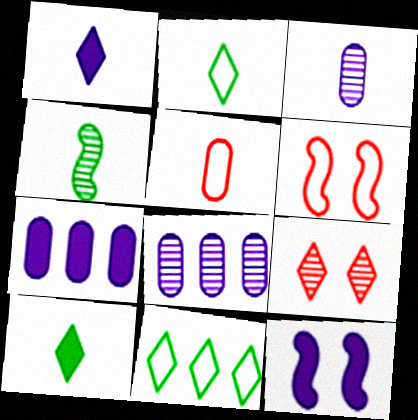[[1, 4, 5], 
[1, 7, 12], 
[1, 9, 11], 
[4, 8, 9], 
[6, 8, 10]]